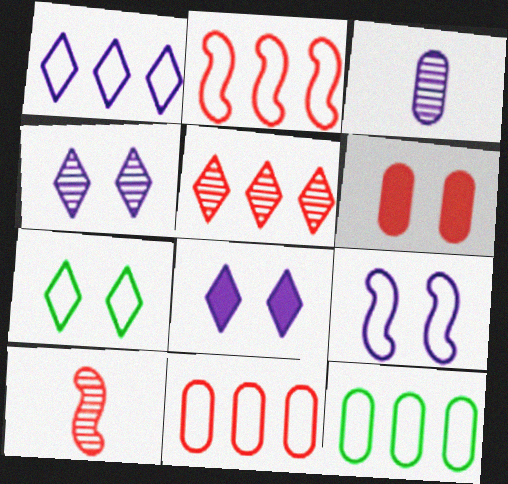[[1, 2, 12], 
[3, 6, 12], 
[8, 10, 12]]